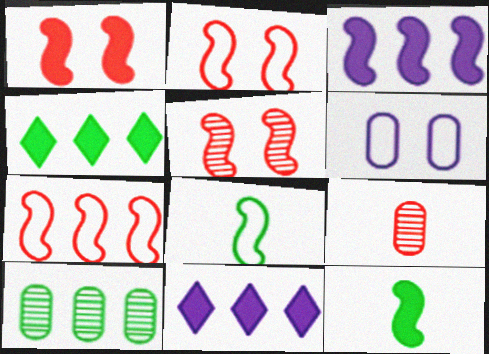[[1, 2, 5], 
[1, 3, 12], 
[3, 5, 8], 
[7, 10, 11]]